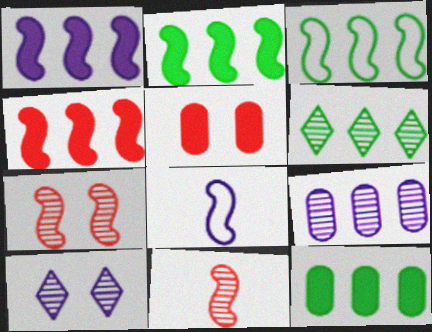[[1, 2, 4], 
[2, 7, 8], 
[3, 6, 12], 
[5, 6, 8]]